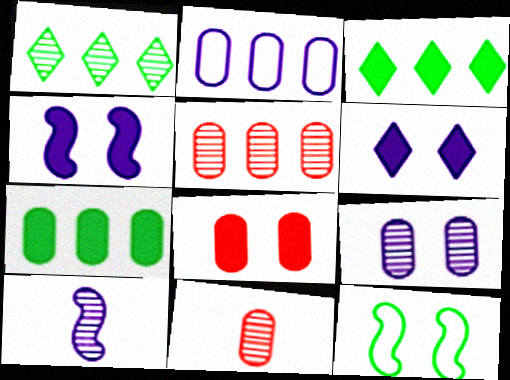[[2, 5, 7], 
[2, 6, 10]]